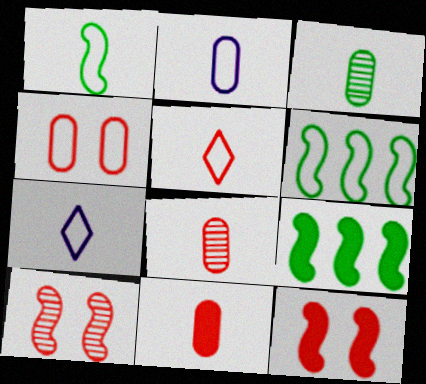[[1, 2, 5], 
[2, 3, 11], 
[4, 6, 7]]